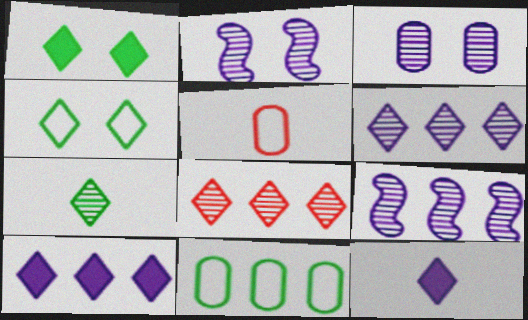[[1, 5, 9], 
[4, 8, 12]]